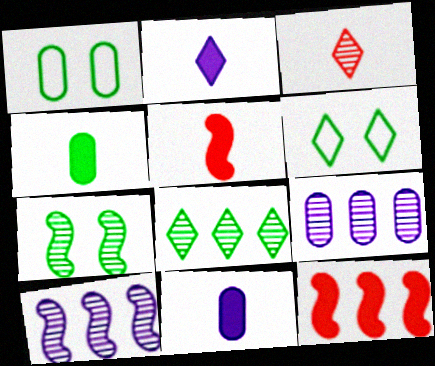[[2, 4, 5], 
[3, 7, 9], 
[5, 6, 9]]